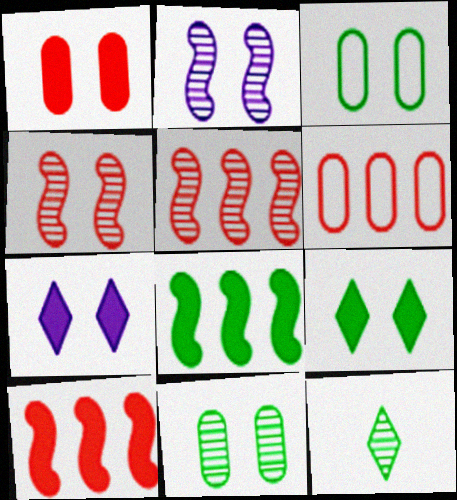[[3, 4, 7], 
[3, 8, 12]]